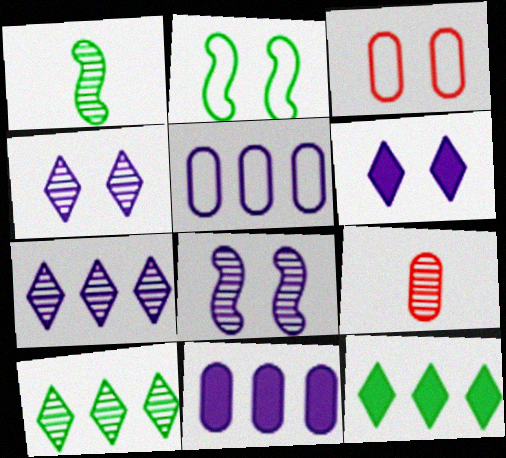[[8, 9, 10]]